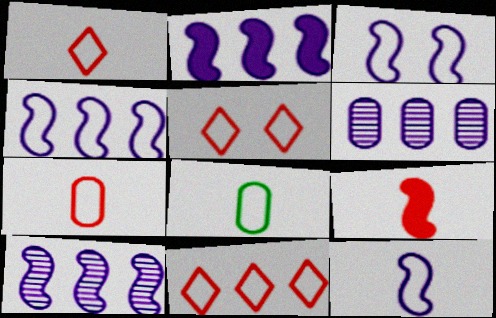[[1, 5, 11], 
[1, 8, 12], 
[2, 4, 10], 
[3, 4, 12], 
[3, 8, 11], 
[4, 5, 8]]